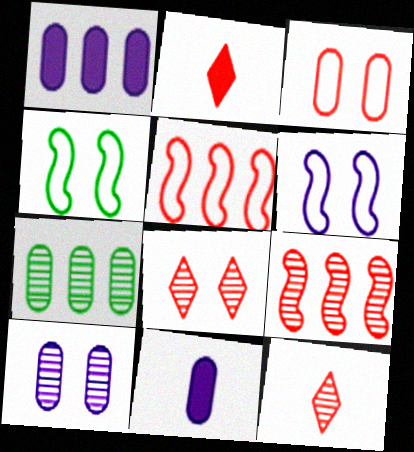[[1, 4, 12], 
[2, 3, 9], 
[2, 6, 7], 
[3, 7, 11]]